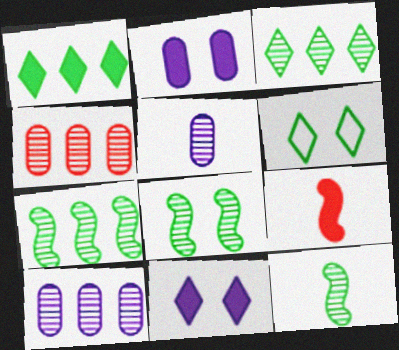[[1, 2, 9], 
[6, 9, 10], 
[7, 8, 12]]